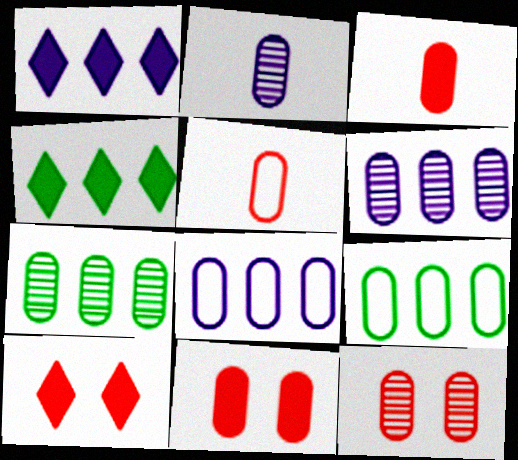[[2, 7, 12], 
[2, 9, 11]]